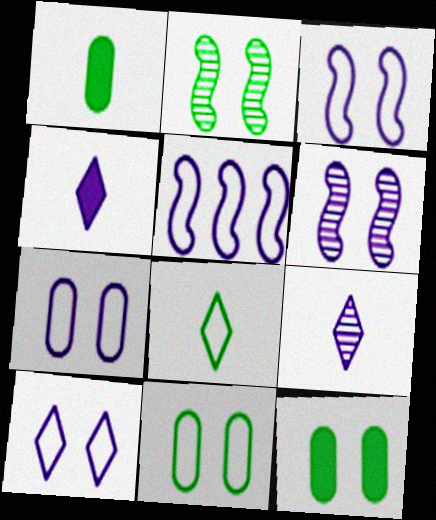[[3, 7, 10]]